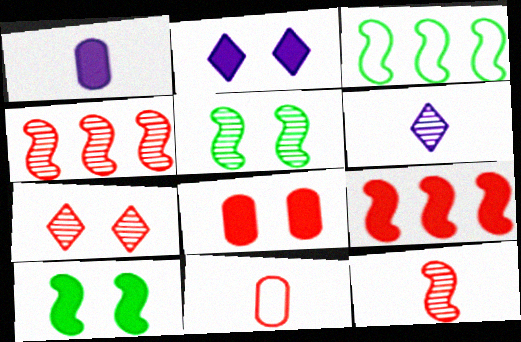[[1, 3, 7], 
[2, 8, 10], 
[3, 6, 8], 
[7, 9, 11]]